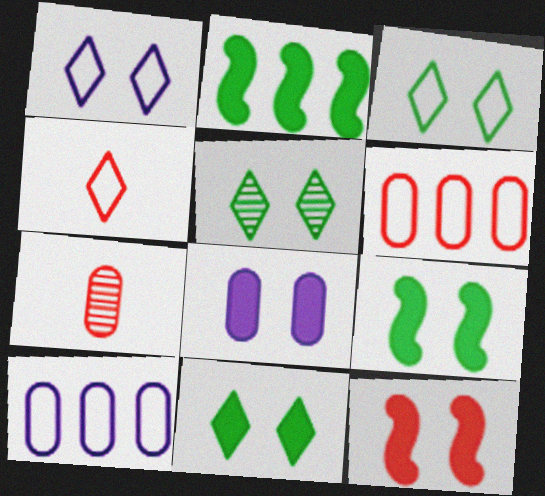[[1, 2, 7], 
[3, 5, 11], 
[8, 11, 12]]